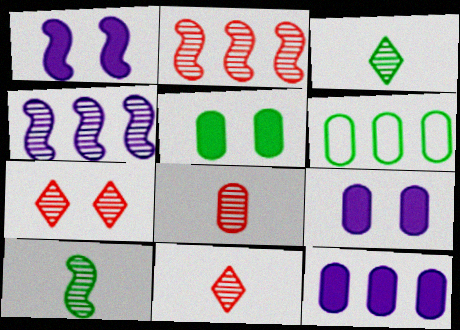[[1, 6, 11], 
[2, 7, 8], 
[6, 8, 9]]